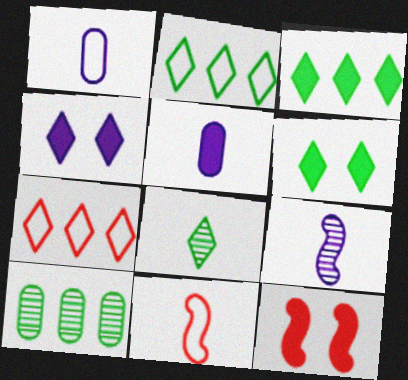[[2, 6, 8], 
[3, 5, 12], 
[4, 7, 8], 
[4, 10, 11], 
[5, 8, 11]]